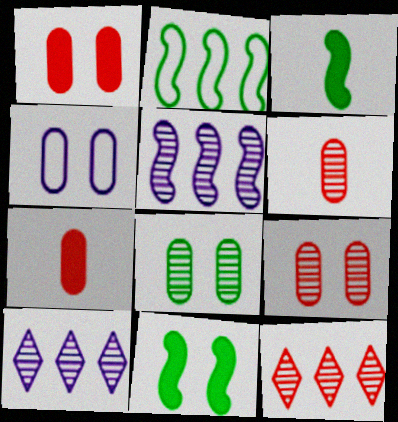[[1, 4, 8], 
[3, 4, 12]]